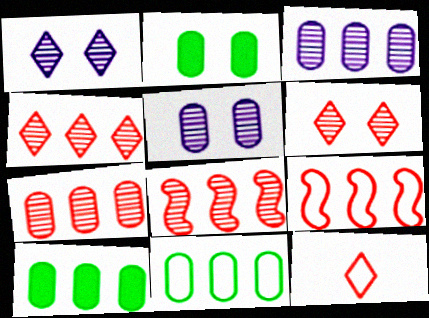[[4, 7, 8]]